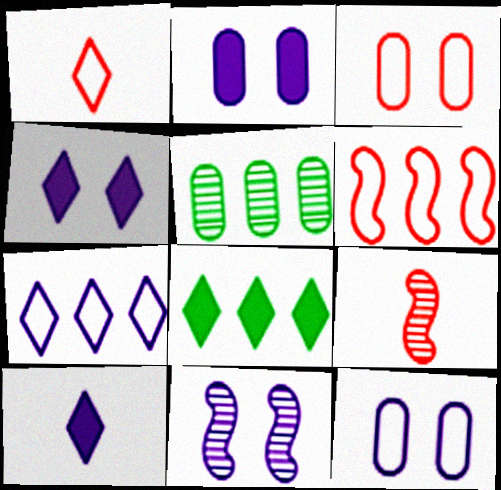[[1, 3, 6], 
[4, 11, 12], 
[8, 9, 12]]